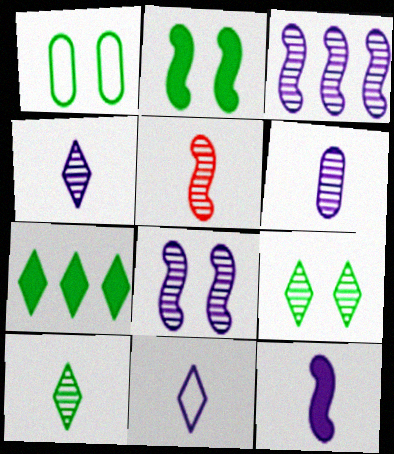[[1, 2, 9], 
[5, 6, 10], 
[6, 11, 12]]